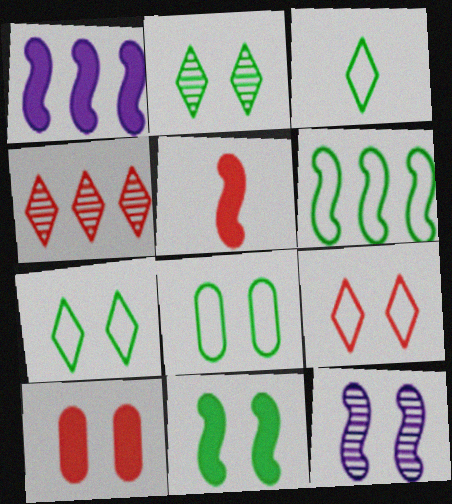[[1, 5, 11], 
[2, 8, 11], 
[3, 6, 8], 
[5, 6, 12], 
[7, 10, 12]]